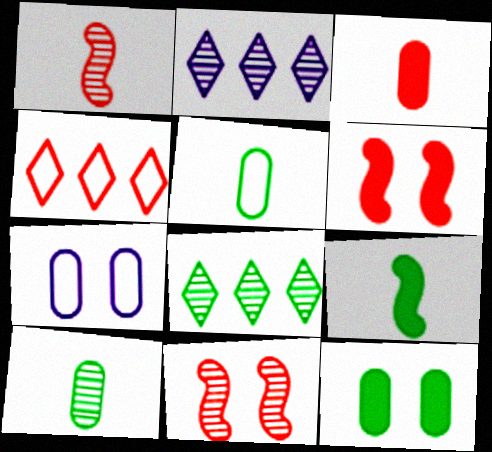[[2, 5, 6], 
[2, 10, 11], 
[3, 4, 11]]